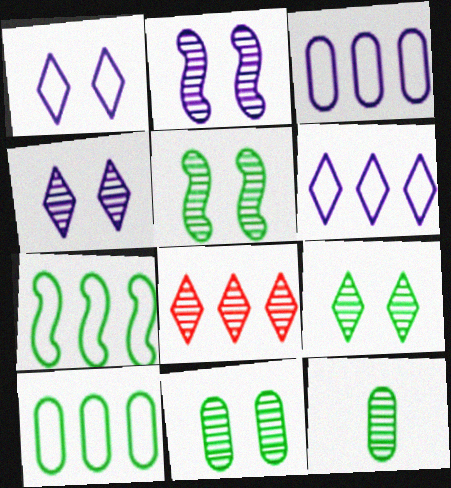[[2, 8, 12], 
[5, 9, 11]]